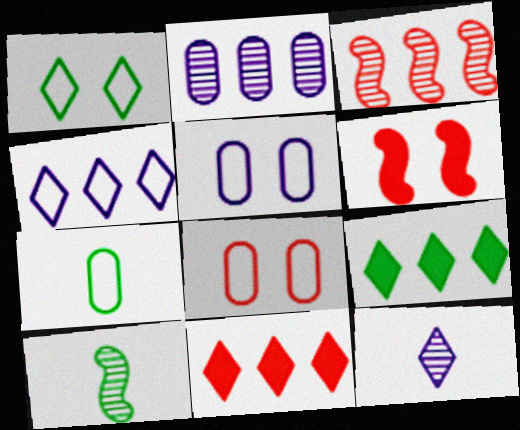[[1, 11, 12], 
[5, 10, 11]]